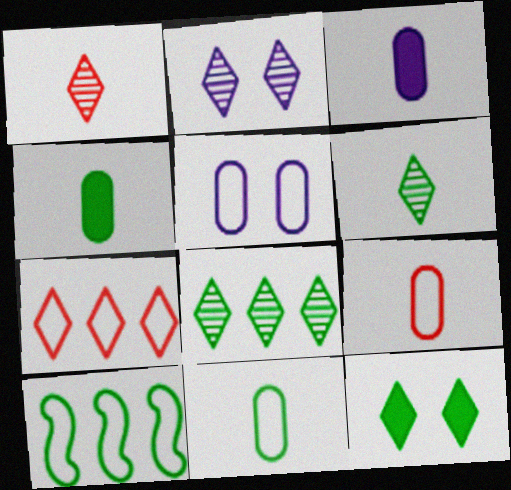[[1, 2, 8]]